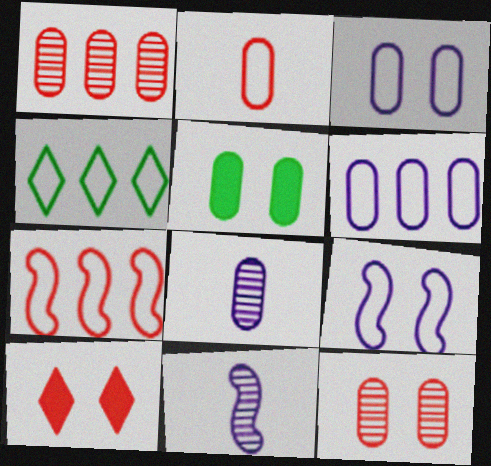[[2, 4, 9], 
[3, 5, 12], 
[4, 6, 7]]